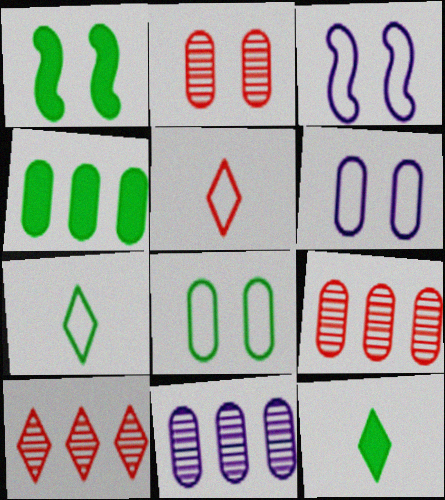[[1, 4, 12], 
[1, 5, 11], 
[3, 9, 12]]